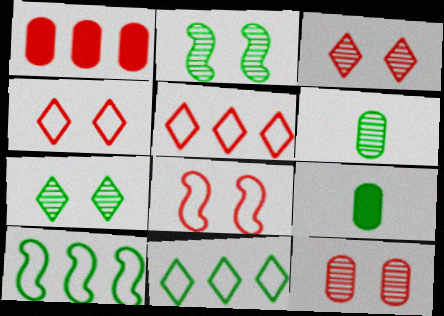[[2, 9, 11], 
[7, 9, 10]]